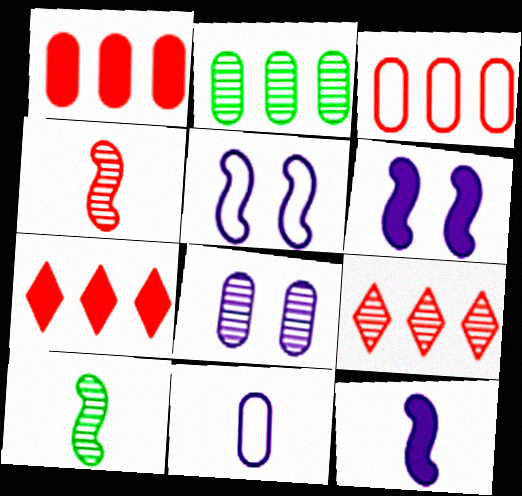[[8, 9, 10]]